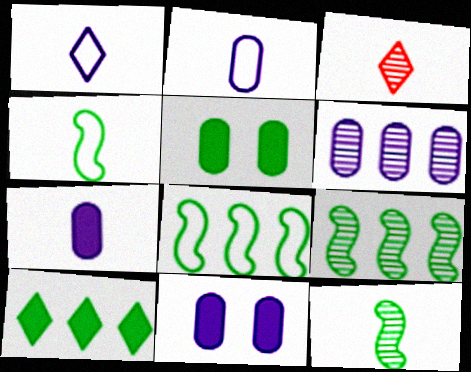[[2, 6, 11], 
[3, 4, 7], 
[3, 8, 11]]